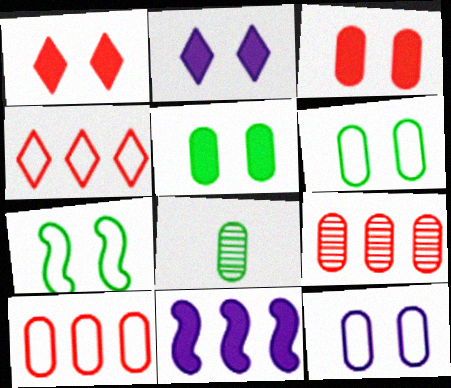[]